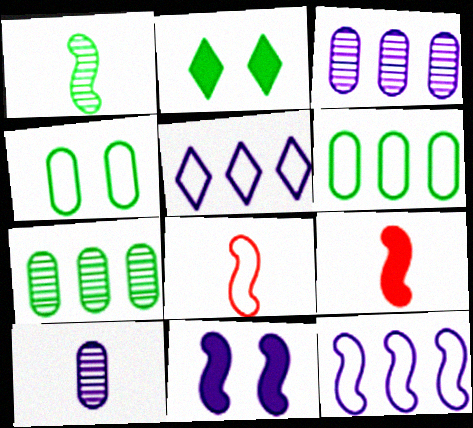[[1, 2, 6], 
[2, 3, 8], 
[4, 5, 8], 
[5, 10, 11]]